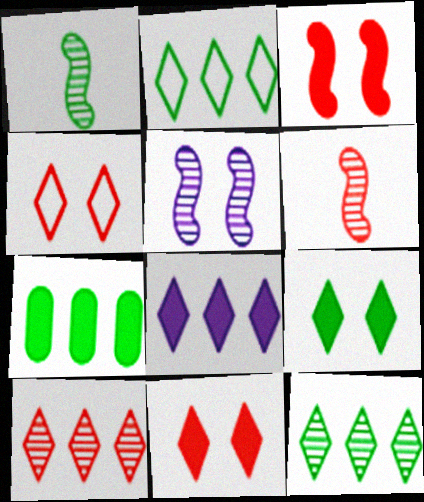[[2, 8, 10]]